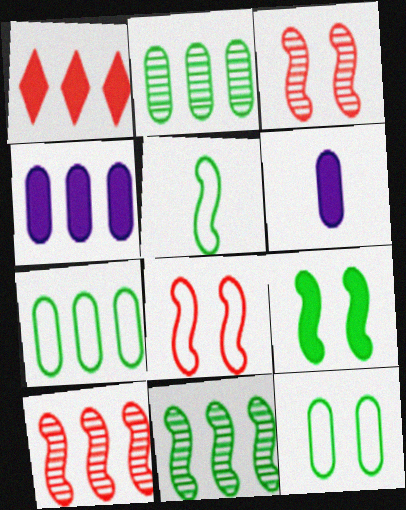[[1, 6, 9], 
[5, 9, 11]]